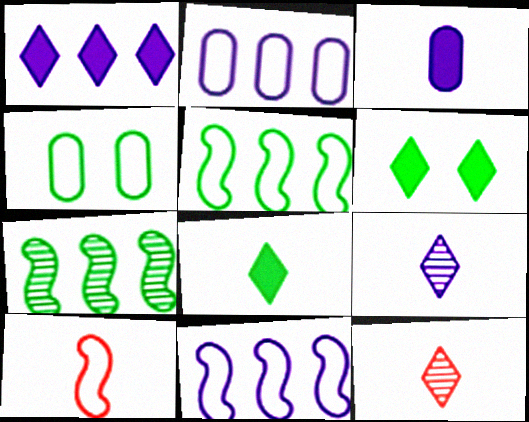[[4, 7, 8]]